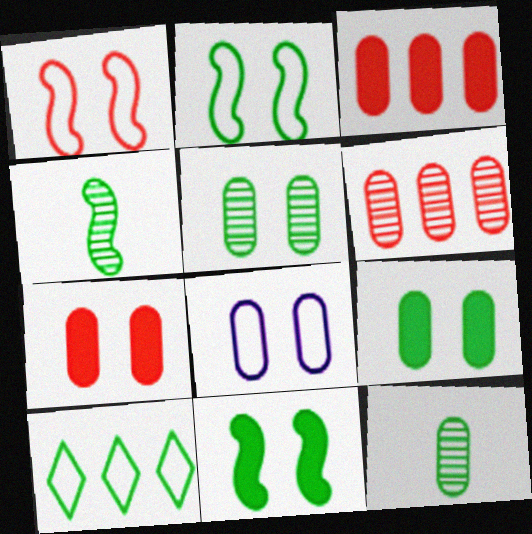[[3, 8, 12], 
[4, 9, 10], 
[5, 7, 8], 
[10, 11, 12]]